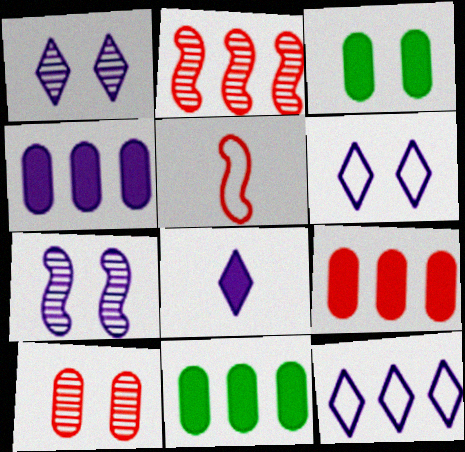[[1, 5, 11], 
[1, 8, 12], 
[2, 11, 12], 
[4, 9, 11]]